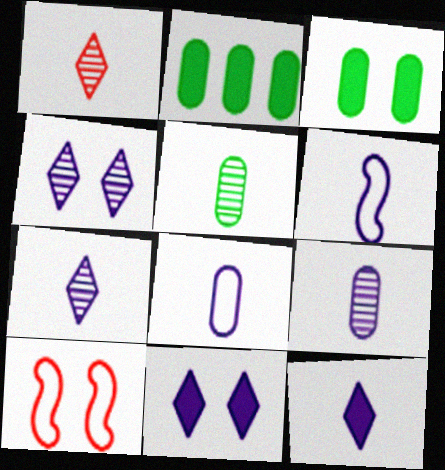[[2, 7, 10], 
[3, 4, 10], 
[6, 9, 12]]